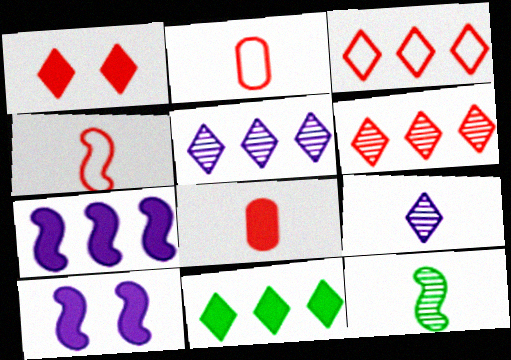[[3, 5, 11], 
[8, 10, 11]]